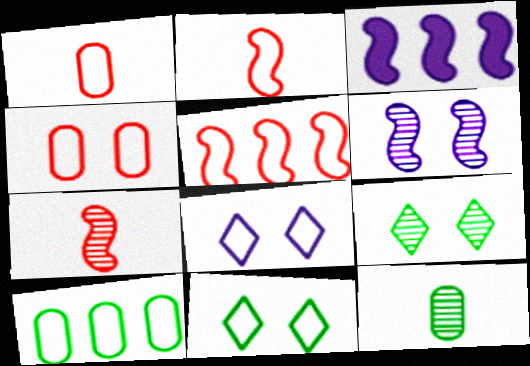[[1, 3, 9], 
[2, 8, 10]]